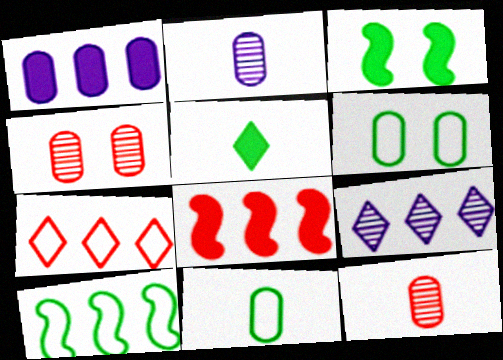[[1, 4, 11], 
[1, 6, 12], 
[2, 3, 7]]